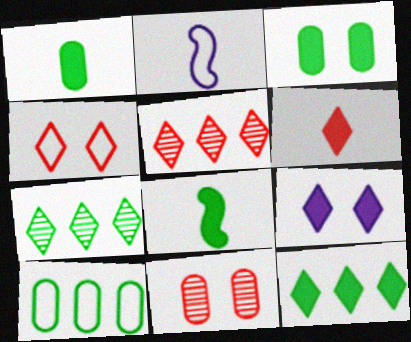[[2, 3, 5], 
[2, 4, 10], 
[2, 11, 12], 
[3, 8, 12], 
[4, 5, 6], 
[6, 9, 12]]